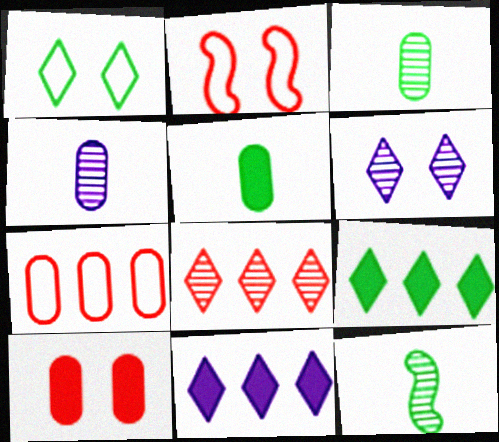[[2, 3, 11], 
[2, 4, 9]]